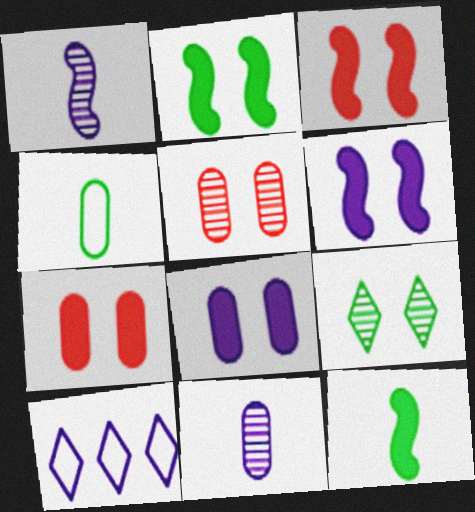[[1, 8, 10], 
[2, 3, 6], 
[5, 10, 12], 
[6, 10, 11]]